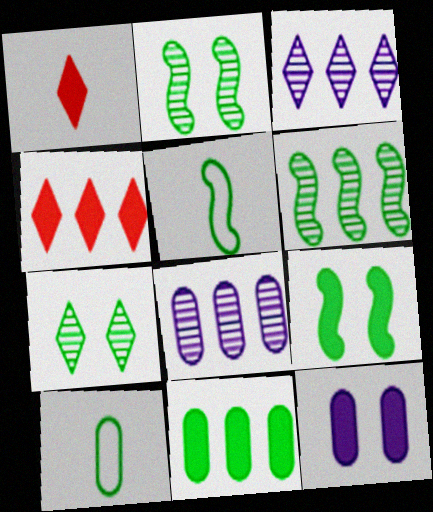[[5, 6, 9], 
[5, 7, 11]]